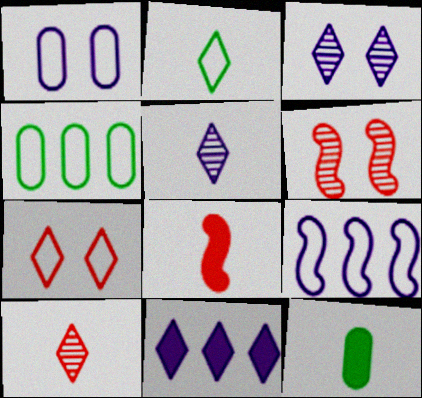[[3, 4, 8]]